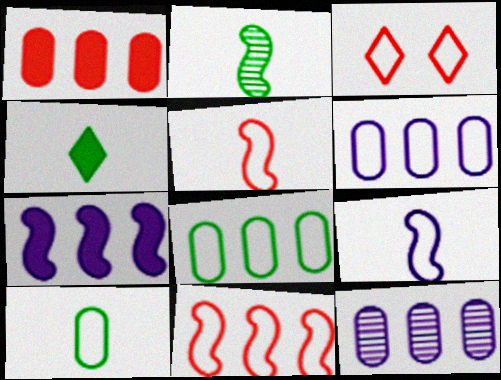[[1, 8, 12], 
[2, 4, 10], 
[3, 8, 9]]